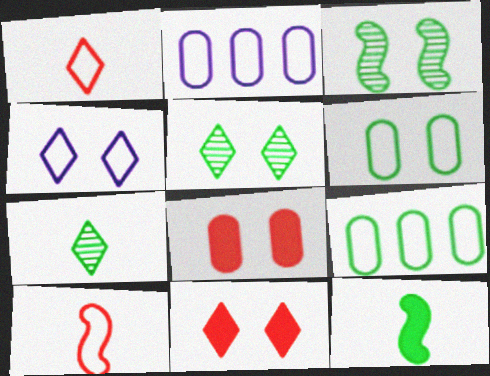[[3, 4, 8], 
[4, 5, 11], 
[4, 9, 10], 
[5, 9, 12]]